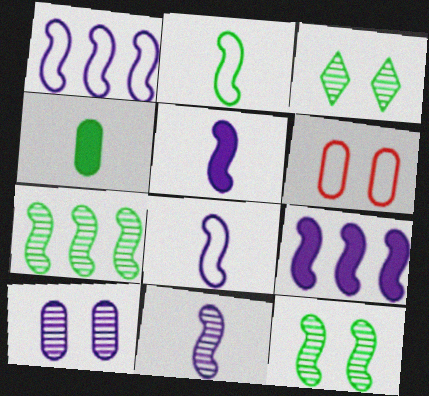[[5, 8, 11]]